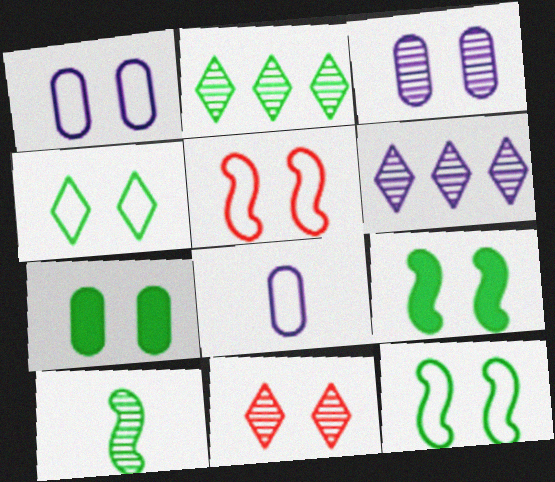[[1, 4, 5], 
[1, 9, 11]]